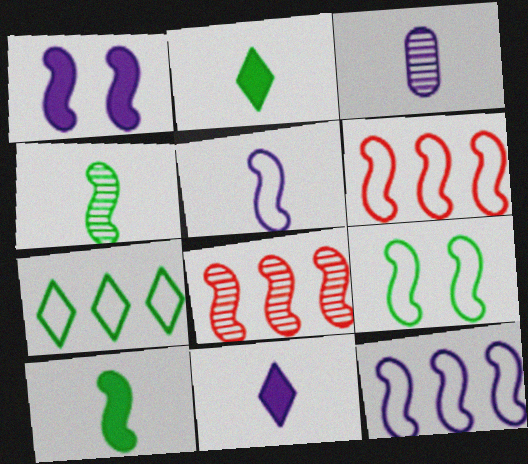[[1, 4, 6], 
[3, 5, 11], 
[5, 6, 9]]